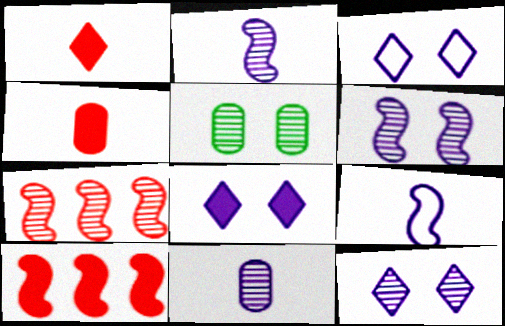[[3, 8, 12]]